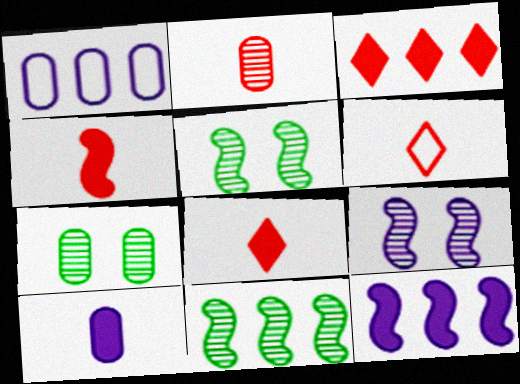[[1, 3, 11], 
[1, 5, 8], 
[2, 4, 6], 
[6, 7, 12]]